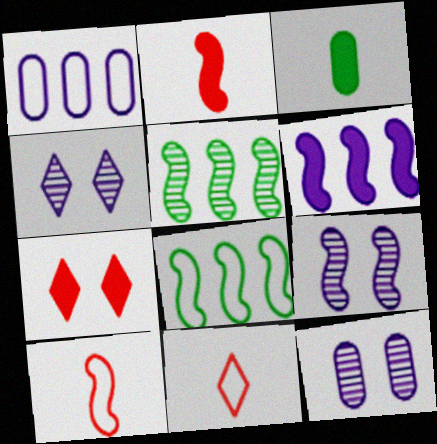[[2, 8, 9], 
[3, 6, 7], 
[4, 9, 12]]